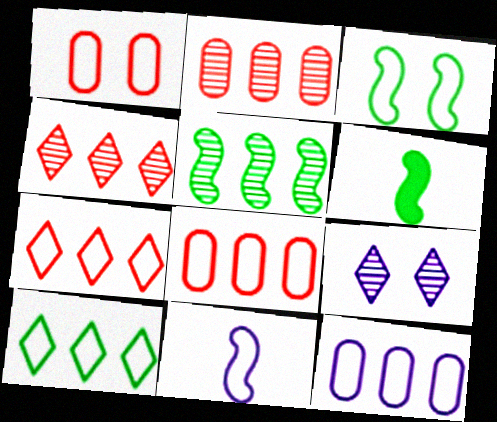[[1, 10, 11], 
[3, 5, 6], 
[6, 8, 9]]